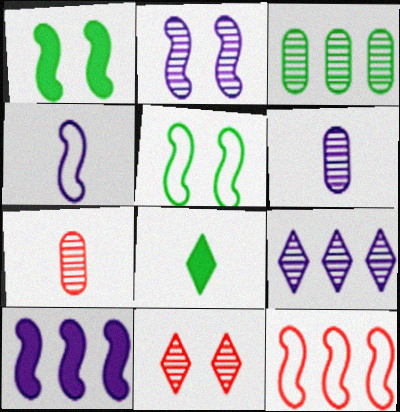[[2, 4, 10], 
[2, 6, 9], 
[3, 5, 8], 
[4, 5, 12], 
[4, 7, 8]]